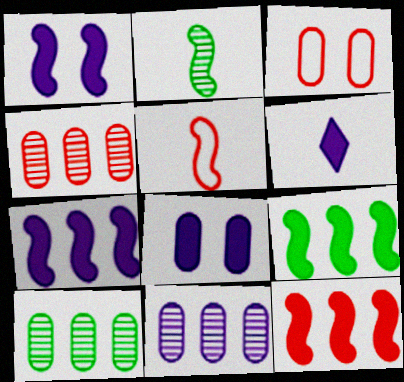[[4, 10, 11], 
[6, 7, 8], 
[7, 9, 12]]